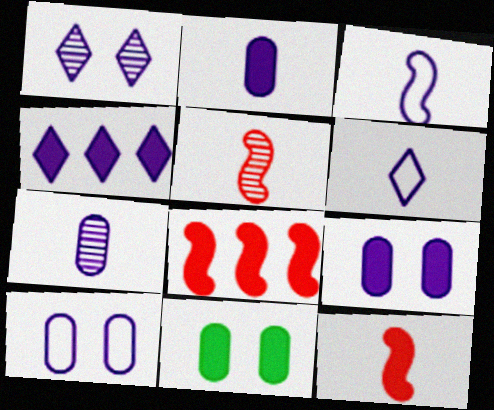[[1, 4, 6], 
[4, 11, 12]]